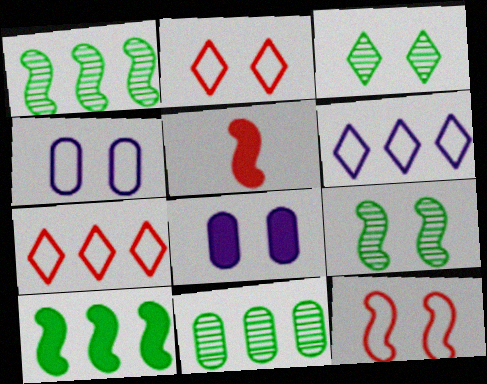[[2, 8, 9], 
[3, 8, 12]]